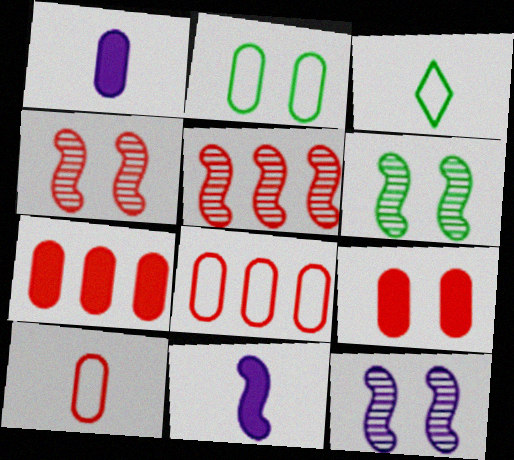[[3, 7, 12], 
[4, 6, 12]]